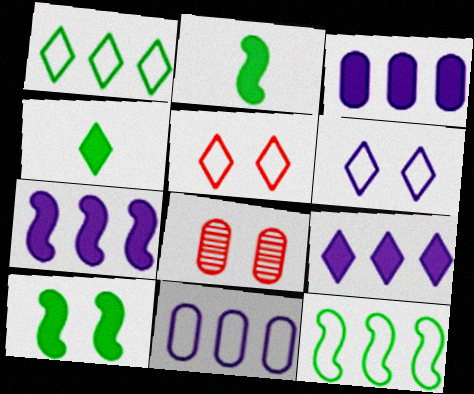[[3, 7, 9], 
[6, 8, 10]]